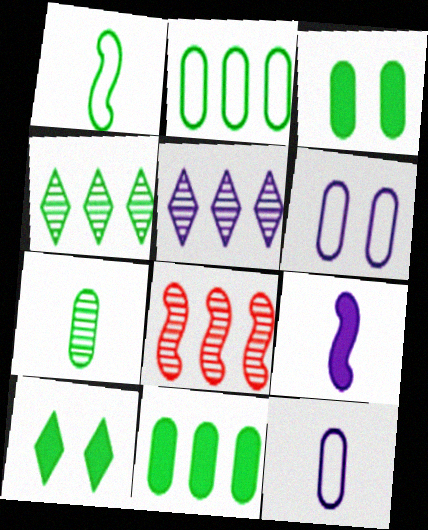[[1, 3, 4], 
[2, 3, 7], 
[5, 6, 9], 
[8, 10, 12]]